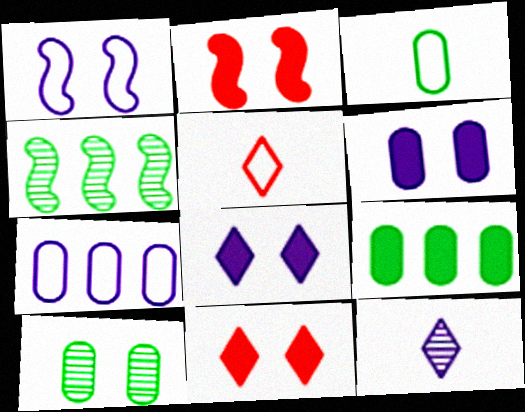[[1, 10, 11], 
[3, 9, 10], 
[4, 5, 6]]